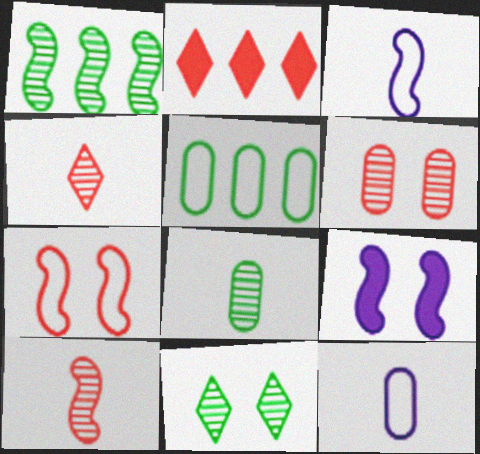[[1, 8, 11], 
[4, 5, 9]]